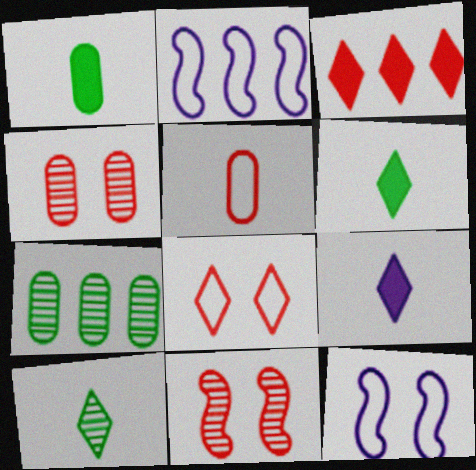[[2, 3, 7], 
[2, 4, 6], 
[3, 5, 11]]